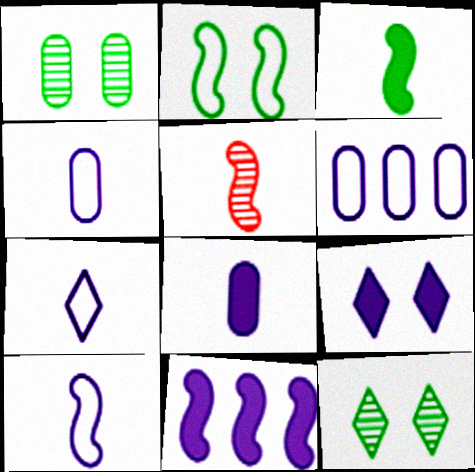[[2, 5, 11], 
[3, 5, 10], 
[4, 7, 10], 
[8, 9, 11]]